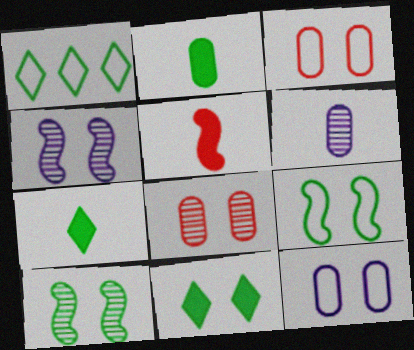[[1, 2, 10], 
[3, 4, 11]]